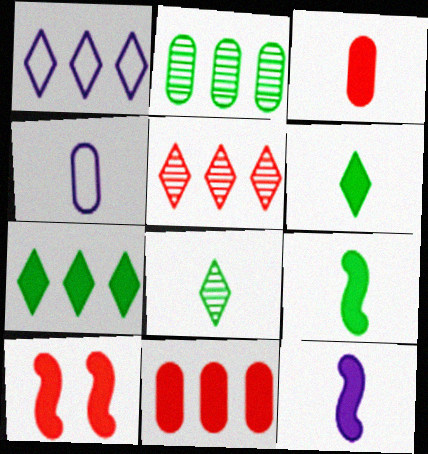[[1, 5, 7], 
[3, 6, 12]]